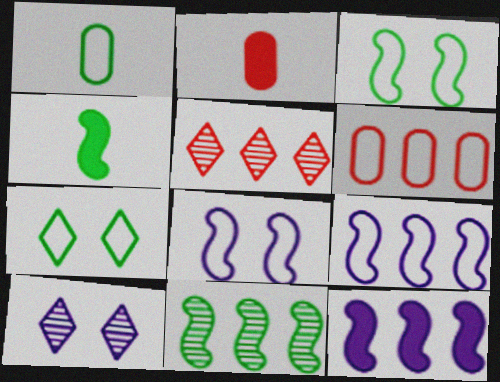[[3, 4, 11], 
[4, 6, 10]]